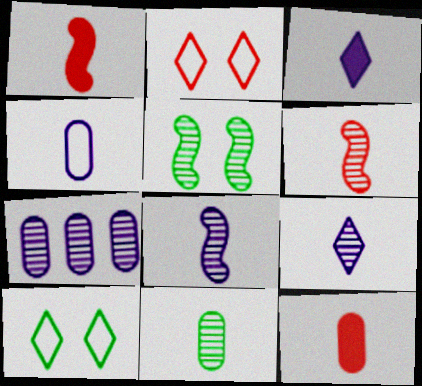[[1, 7, 10], 
[3, 4, 8], 
[4, 11, 12], 
[6, 9, 11]]